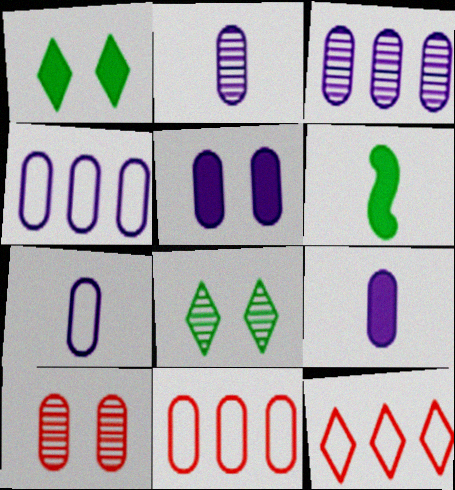[[2, 4, 5], 
[2, 7, 9], 
[3, 5, 7]]